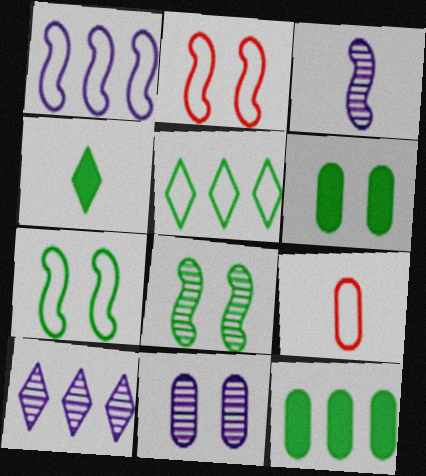[[3, 4, 9], 
[3, 10, 11], 
[9, 11, 12]]